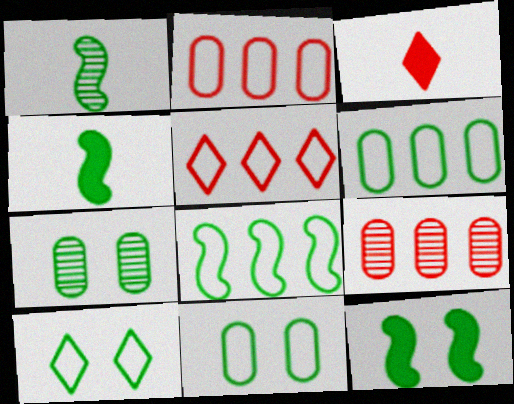[[1, 8, 12], 
[7, 10, 12]]